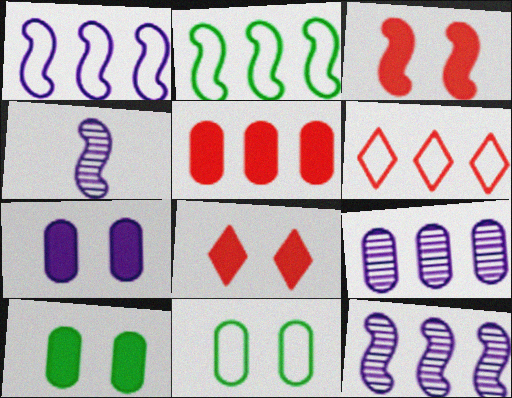[[2, 3, 4], 
[4, 6, 10]]